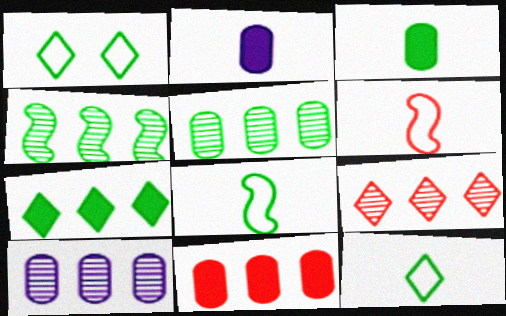[[1, 3, 4], 
[4, 9, 10]]